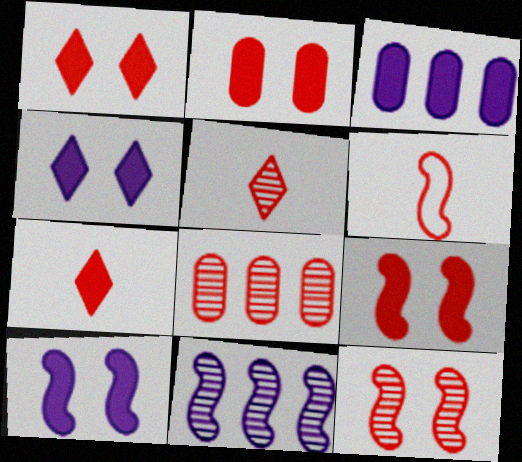[[1, 2, 9], 
[1, 6, 8], 
[5, 8, 12]]